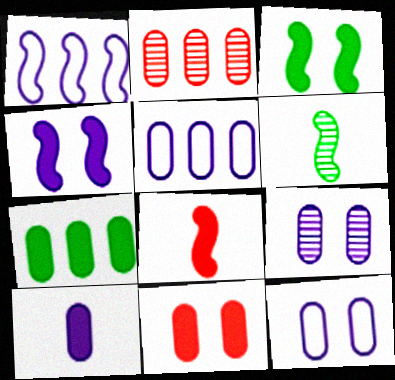[[2, 5, 7], 
[5, 9, 10], 
[7, 10, 11]]